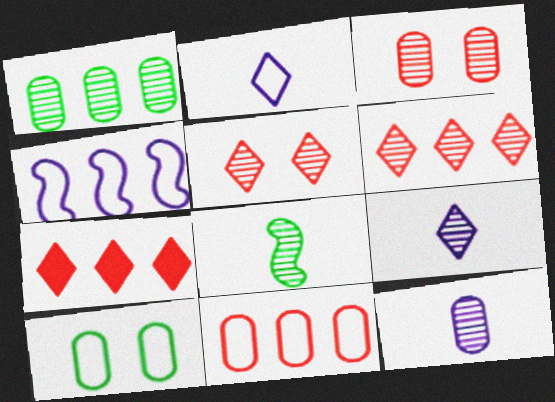[[1, 3, 12], 
[1, 4, 7]]